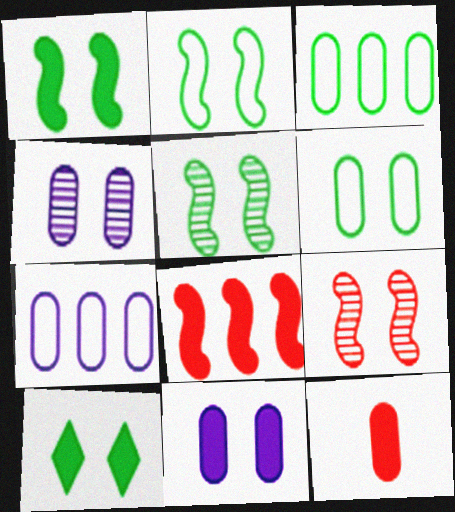[[1, 2, 5], 
[3, 4, 12], 
[5, 6, 10]]